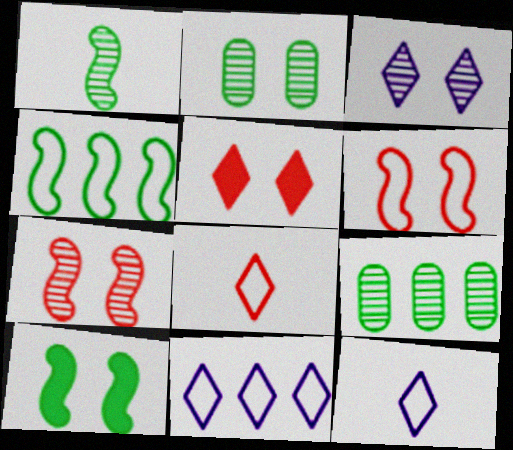[[1, 4, 10], 
[2, 3, 7]]